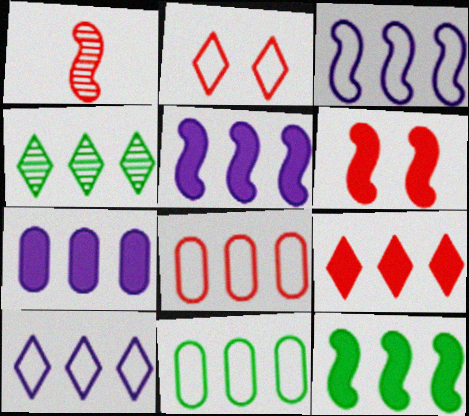[[4, 5, 8], 
[4, 9, 10], 
[4, 11, 12], 
[7, 9, 12]]